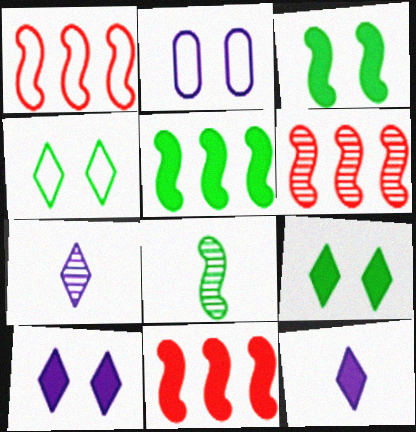[[1, 6, 11]]